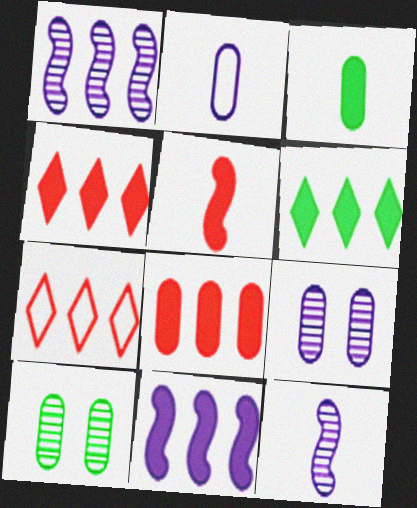[[2, 8, 10], 
[6, 8, 11]]